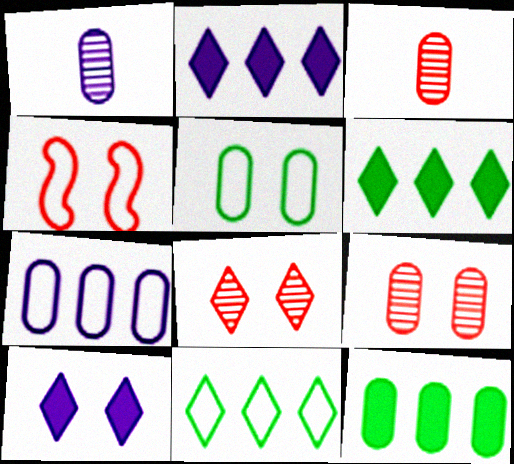[[1, 4, 6]]